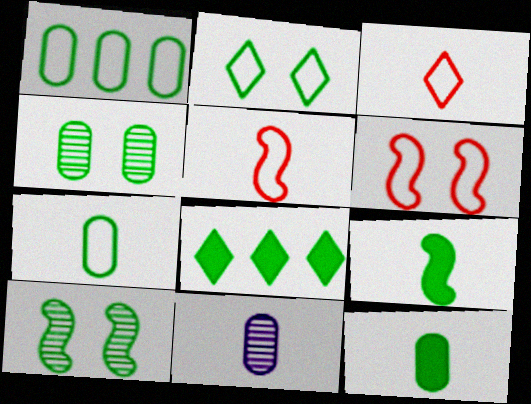[[1, 4, 12], 
[3, 9, 11], 
[6, 8, 11], 
[7, 8, 10]]